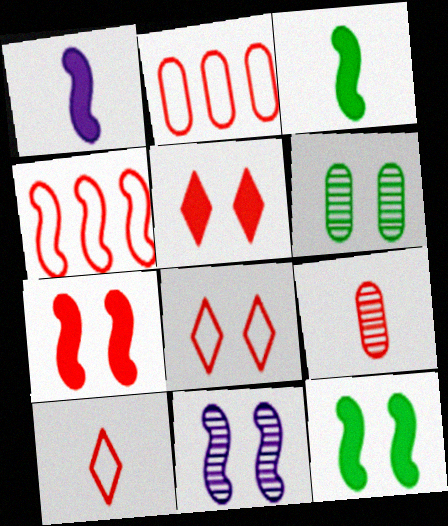[[3, 4, 11], 
[4, 5, 9]]